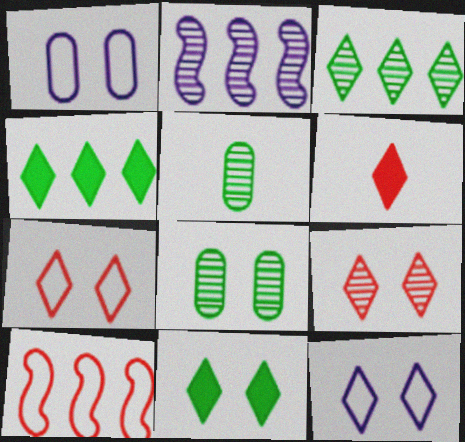[[2, 5, 9], 
[3, 6, 12], 
[9, 11, 12]]